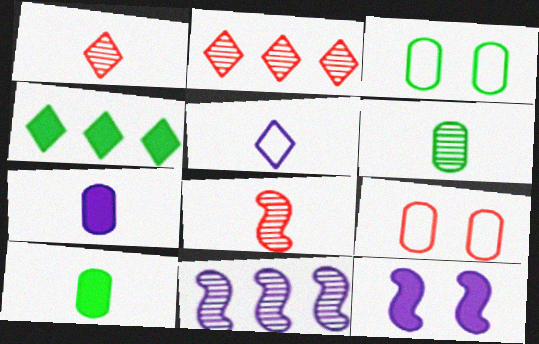[[5, 8, 10]]